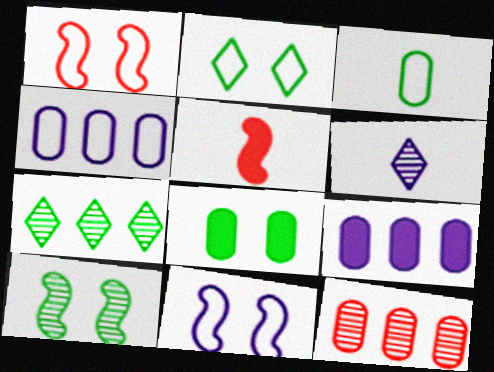[[2, 8, 10], 
[3, 5, 6], 
[6, 9, 11], 
[6, 10, 12]]